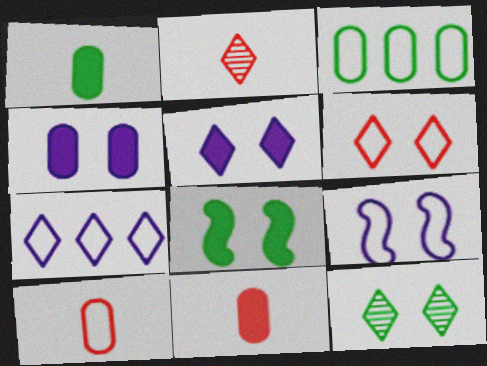[[5, 6, 12]]